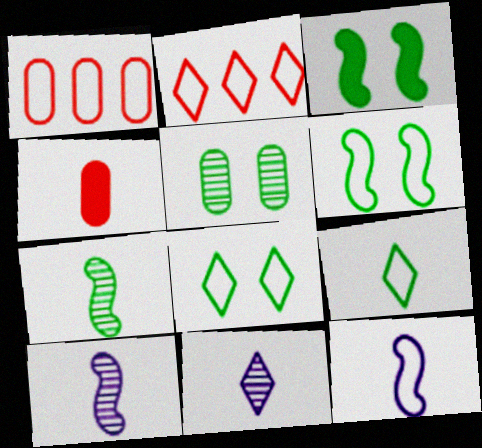[[1, 3, 11], 
[1, 8, 12], 
[3, 5, 8], 
[4, 9, 10]]